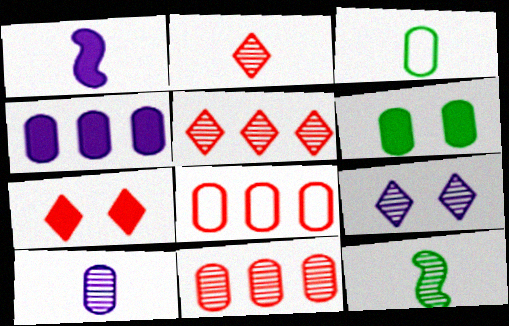[[1, 2, 3], 
[2, 10, 12], 
[6, 8, 10], 
[9, 11, 12]]